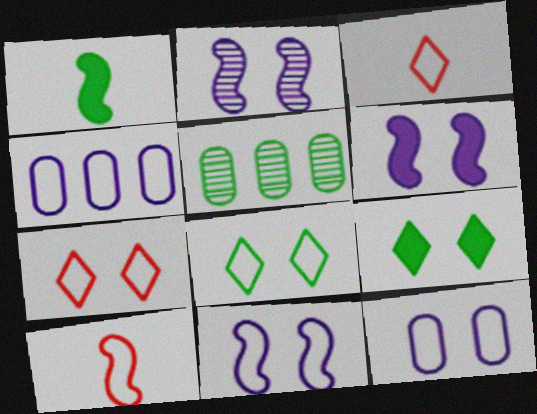[[1, 5, 8], 
[2, 6, 11], 
[3, 5, 6], 
[4, 8, 10]]